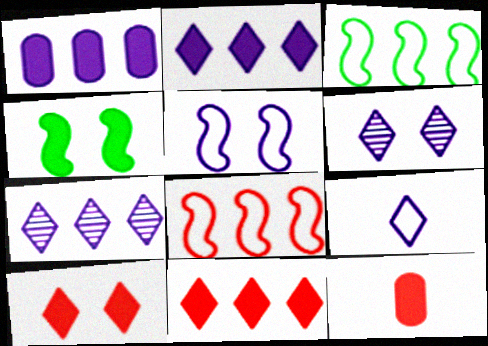[[2, 4, 12], 
[2, 6, 9], 
[3, 6, 12]]